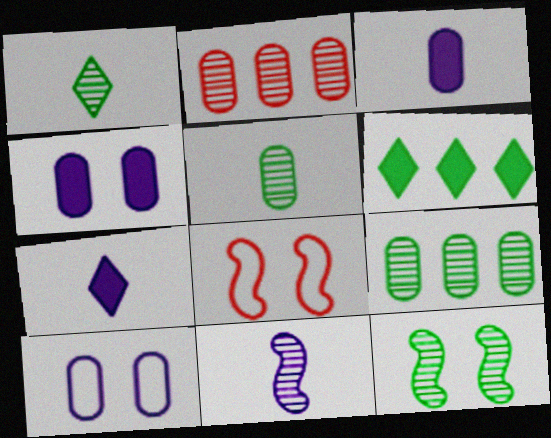[[1, 9, 12], 
[7, 8, 9]]